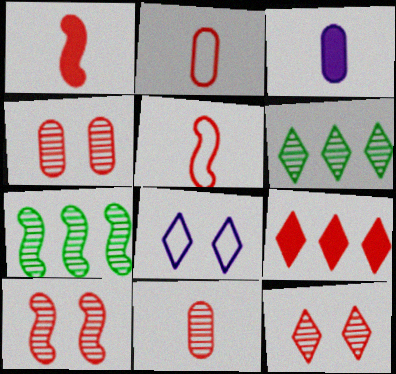[[2, 9, 10], 
[4, 5, 9], 
[4, 10, 12]]